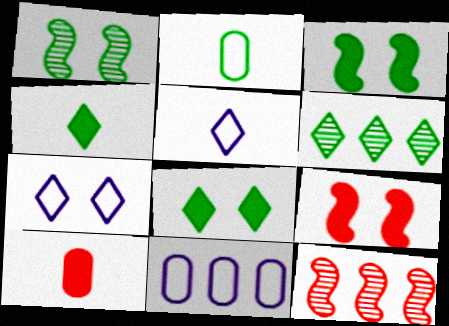[[2, 3, 6]]